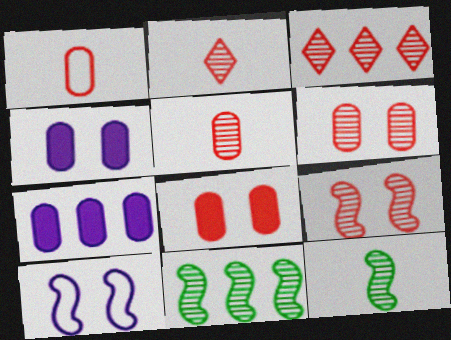[[3, 5, 9]]